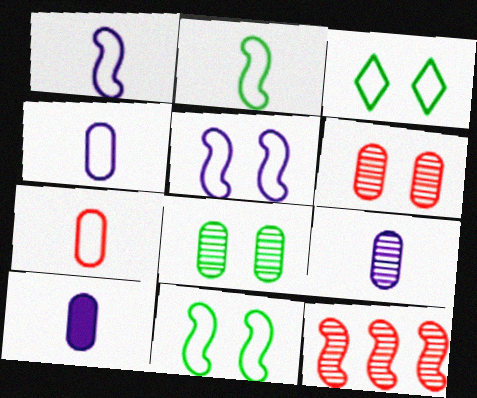[[3, 10, 12], 
[4, 9, 10]]